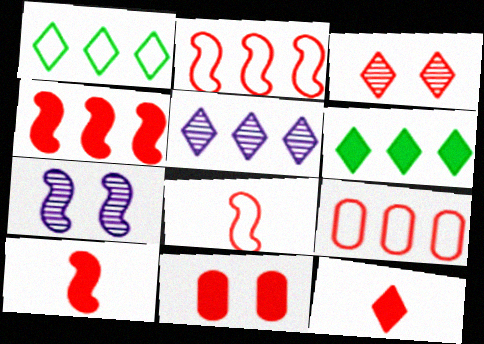[[3, 9, 10], 
[4, 11, 12]]